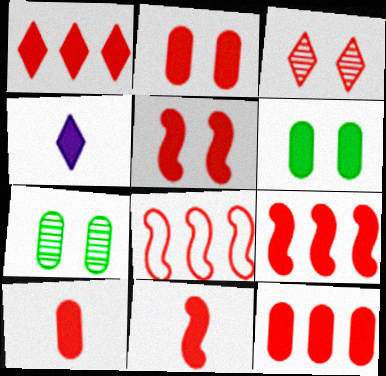[[1, 2, 11], 
[1, 5, 10], 
[1, 9, 12], 
[2, 10, 12], 
[3, 8, 10], 
[4, 6, 9], 
[4, 7, 8], 
[5, 9, 11]]